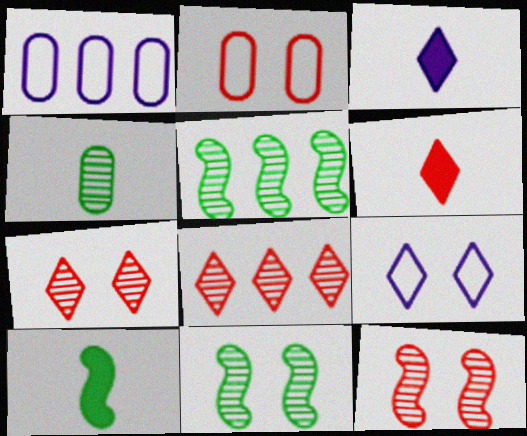[[1, 6, 11], 
[1, 7, 10], 
[2, 3, 5]]